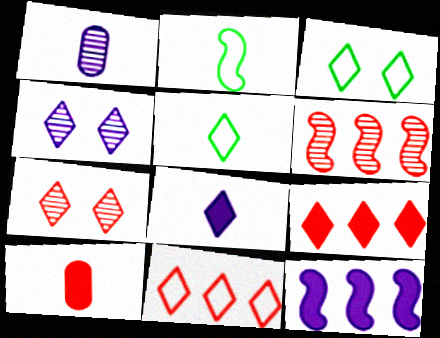[[4, 5, 9]]